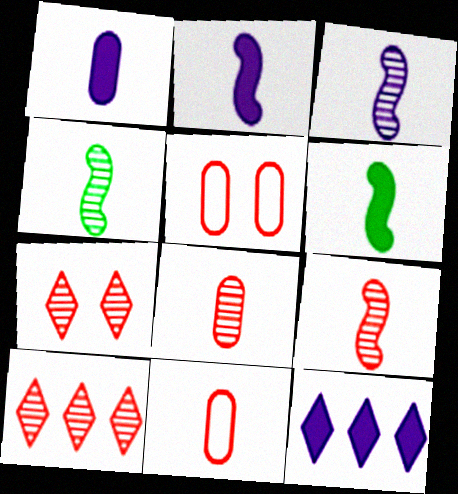[[3, 4, 9], 
[4, 5, 12]]